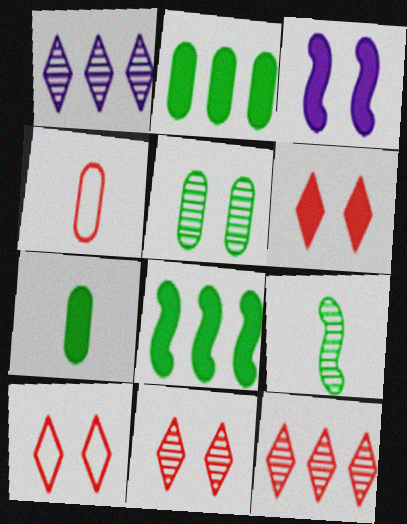[[3, 5, 10], 
[6, 10, 11]]